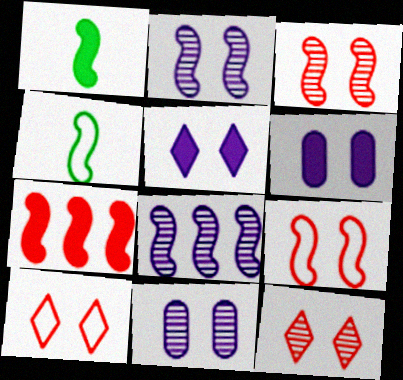[[1, 8, 9], 
[2, 4, 7]]